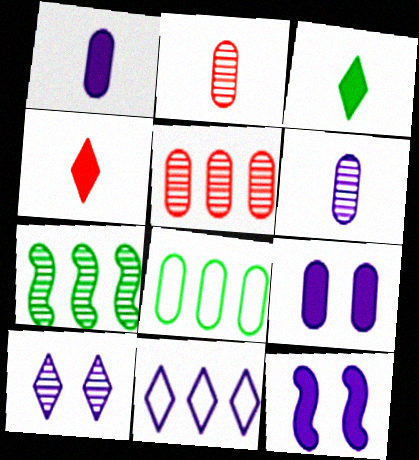[[2, 7, 10], 
[2, 8, 9], 
[6, 11, 12]]